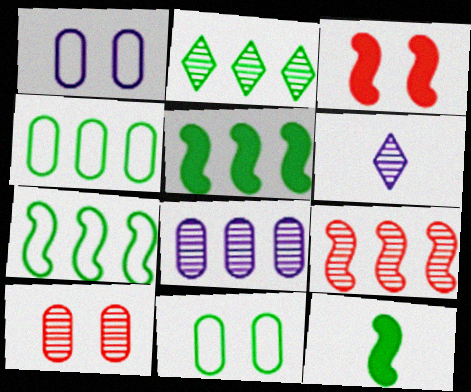[[2, 4, 5], 
[2, 8, 9], 
[2, 11, 12], 
[3, 4, 6]]